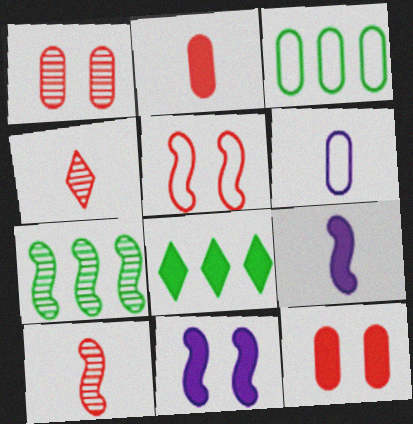[[2, 8, 11], 
[3, 4, 11], 
[3, 7, 8], 
[5, 7, 9], 
[8, 9, 12]]